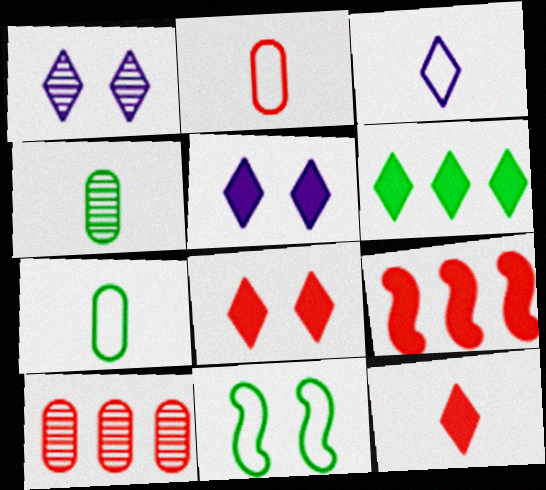[[1, 7, 9], 
[4, 6, 11], 
[5, 6, 12]]